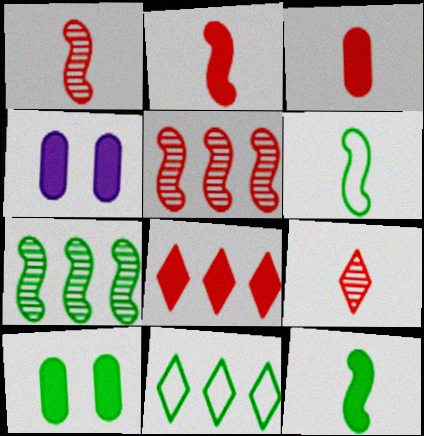[[1, 4, 11], 
[4, 8, 12]]